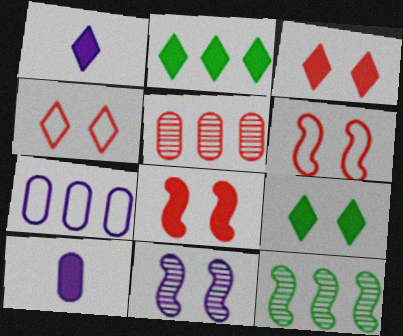[[1, 2, 3], 
[1, 7, 11], 
[2, 8, 10], 
[4, 10, 12]]